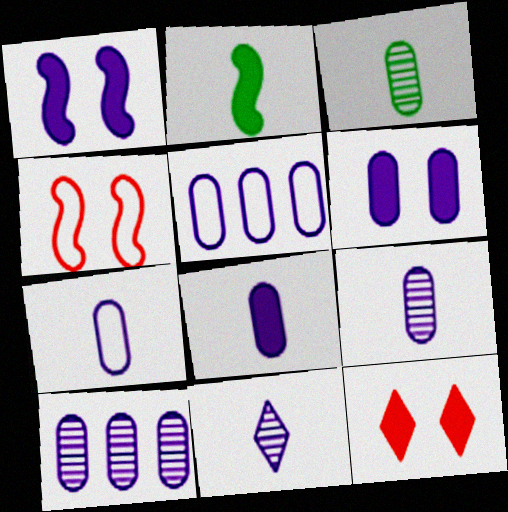[[1, 5, 11], 
[5, 6, 9], 
[6, 7, 10], 
[7, 8, 9]]